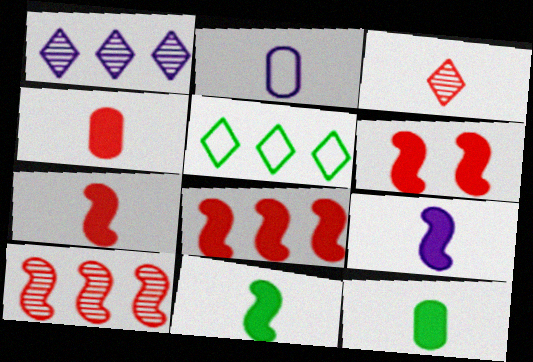[[2, 3, 11], 
[6, 7, 8], 
[7, 9, 11]]